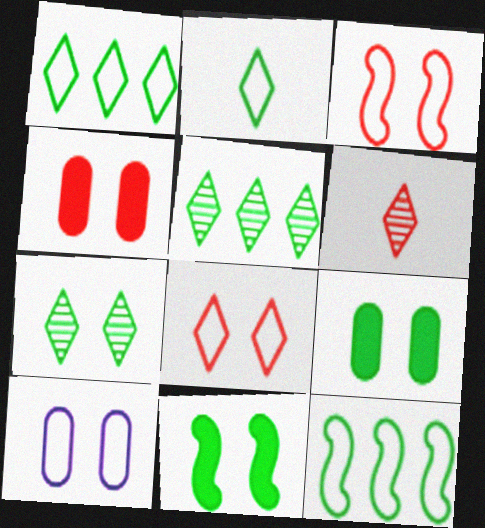[]